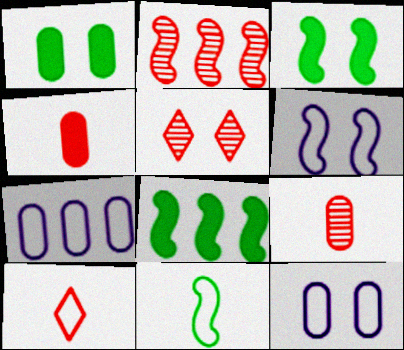[[1, 5, 6], 
[1, 7, 9], 
[2, 5, 9], 
[3, 5, 12]]